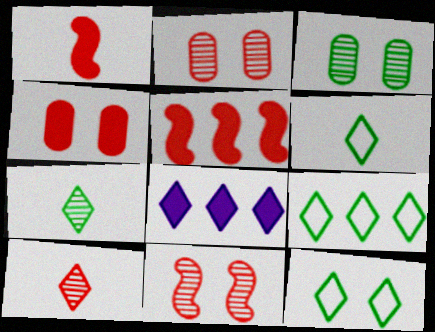[[6, 9, 12], 
[8, 10, 12]]